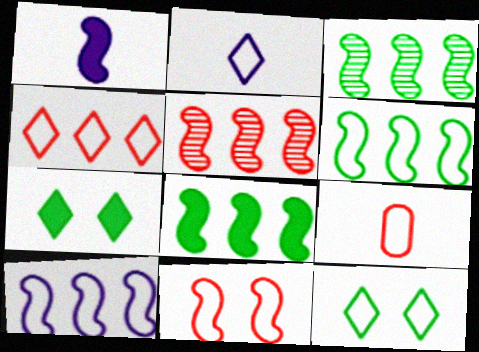[[1, 3, 11], 
[2, 4, 12], 
[3, 6, 8], 
[4, 9, 11], 
[5, 8, 10], 
[9, 10, 12]]